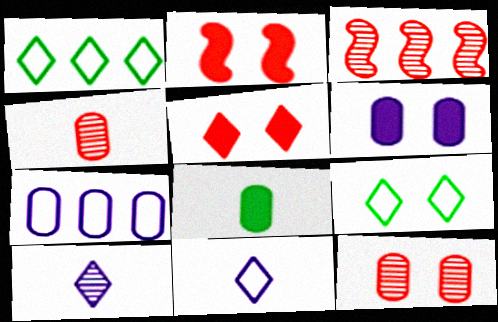[[1, 5, 10], 
[7, 8, 12]]